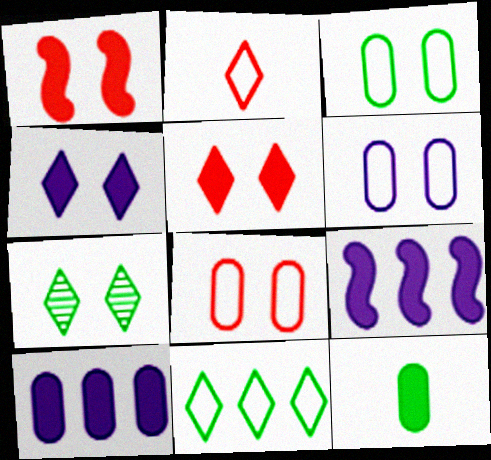[[1, 6, 7], 
[3, 6, 8], 
[5, 9, 12]]